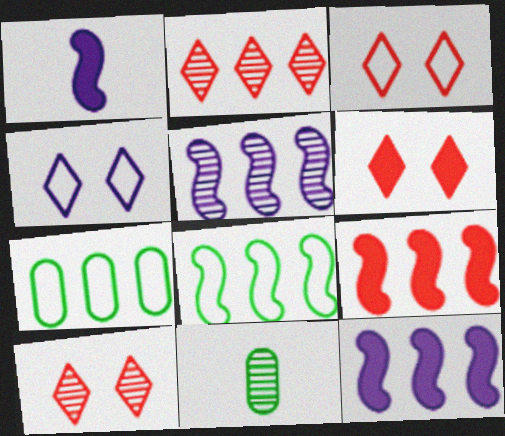[[1, 7, 10], 
[2, 7, 12], 
[3, 6, 10], 
[3, 11, 12], 
[4, 9, 11], 
[5, 8, 9], 
[5, 10, 11]]